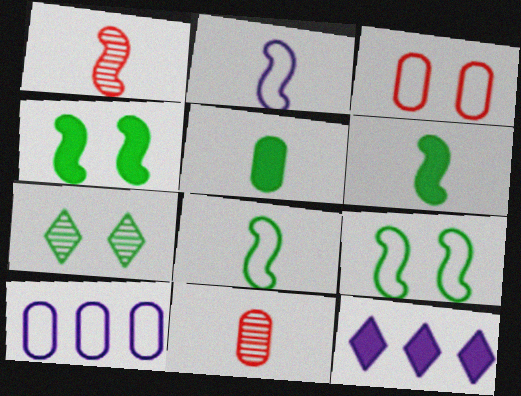[[1, 2, 6], 
[9, 11, 12]]